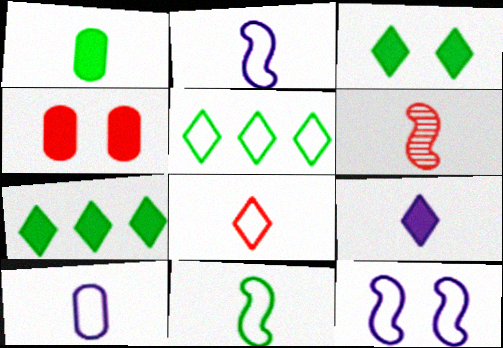[[8, 10, 11]]